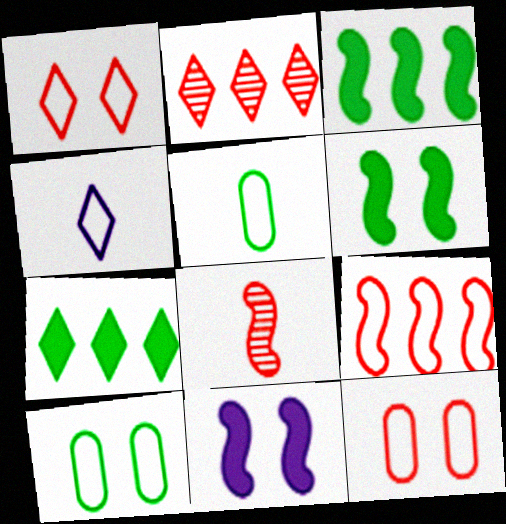[[2, 5, 11], 
[4, 9, 10]]